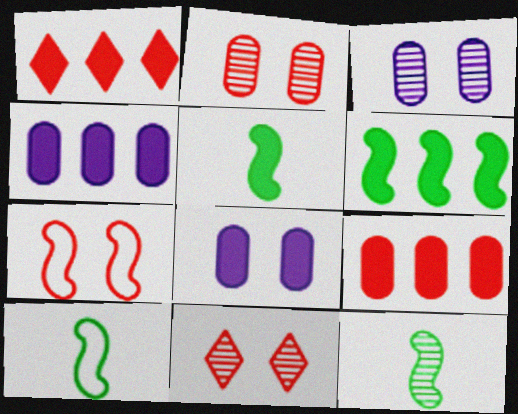[[1, 3, 10], 
[1, 4, 6], 
[1, 5, 8], 
[4, 10, 11], 
[5, 10, 12]]